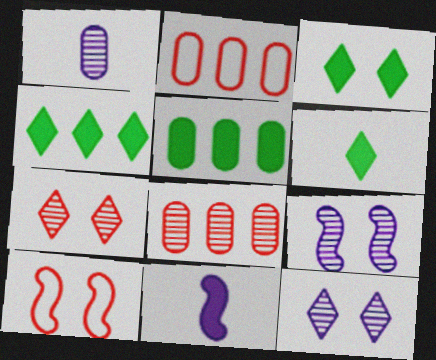[[1, 4, 10], 
[2, 6, 9], 
[3, 4, 6]]